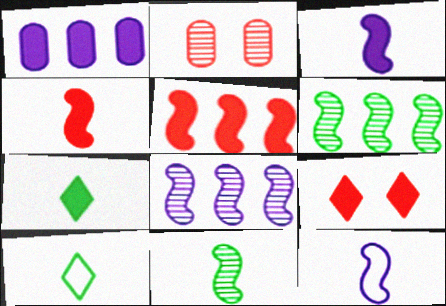[[4, 11, 12]]